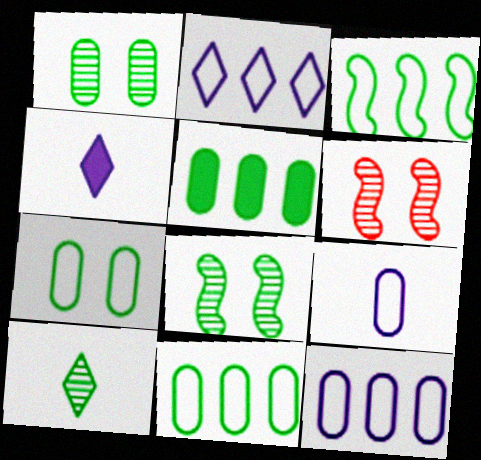[[4, 6, 11]]